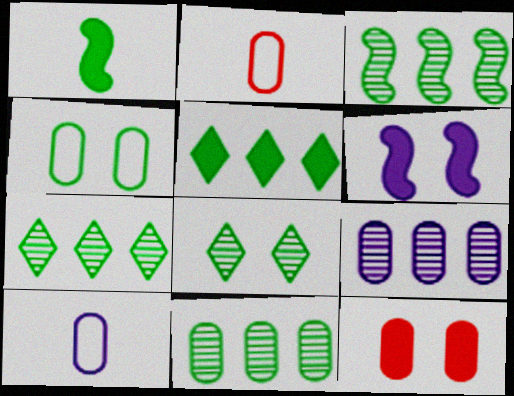[[1, 4, 7], 
[2, 6, 7], 
[3, 7, 11], 
[10, 11, 12]]